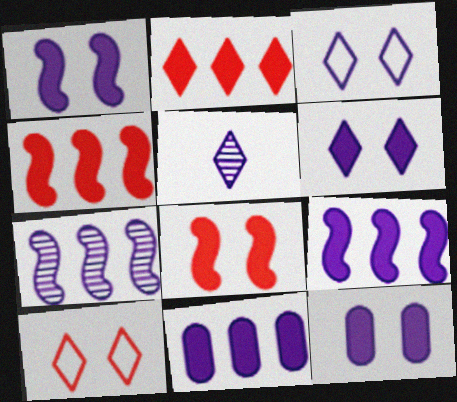[[1, 6, 12]]